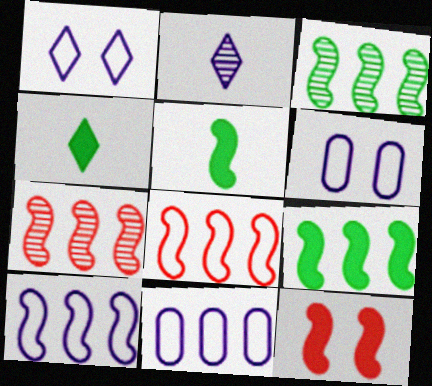[[4, 6, 7], 
[7, 9, 10]]